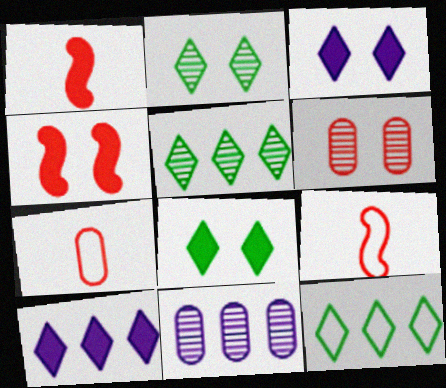[[8, 9, 11]]